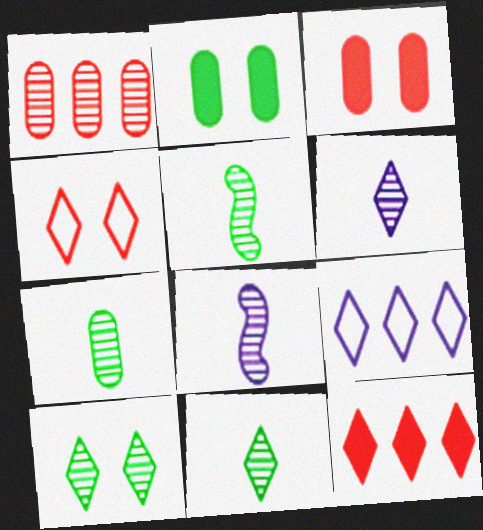[[1, 8, 10], 
[3, 5, 9], 
[5, 7, 11]]